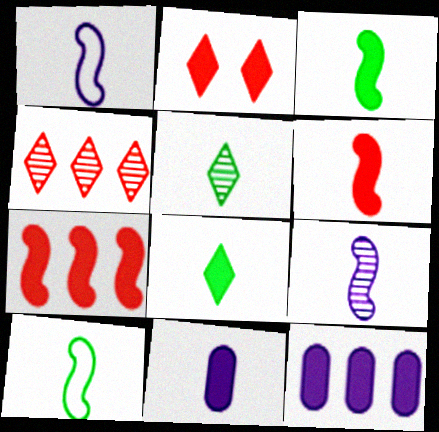[[2, 3, 12], 
[6, 8, 11], 
[6, 9, 10]]